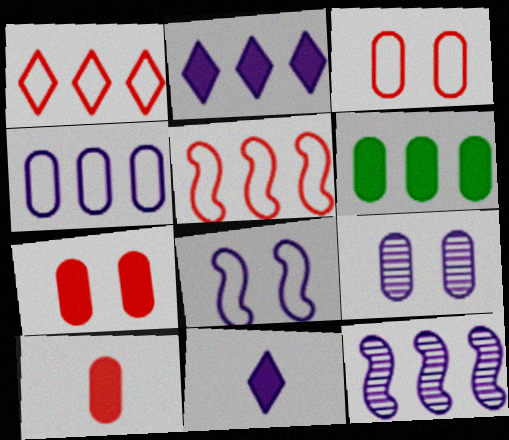[[1, 6, 12], 
[2, 4, 12]]